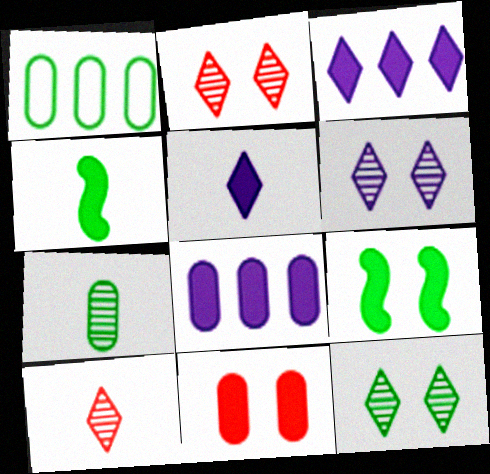[[1, 4, 12], 
[2, 6, 12], 
[3, 4, 11]]